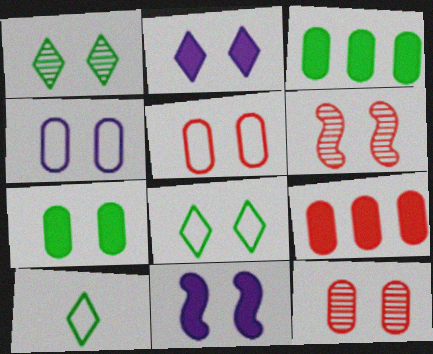[[1, 5, 11], 
[4, 7, 12], 
[8, 11, 12]]